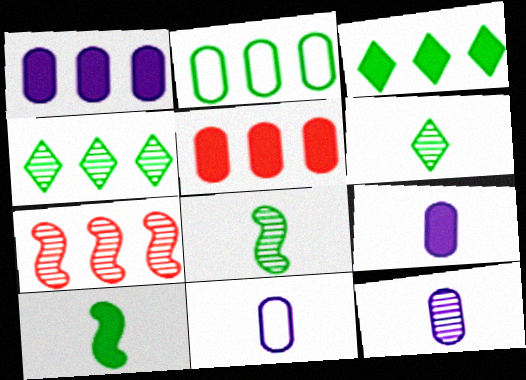[[9, 11, 12]]